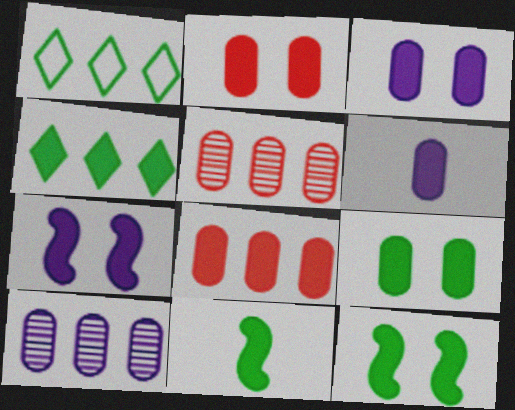[[2, 3, 9], 
[4, 9, 11], 
[6, 8, 9]]